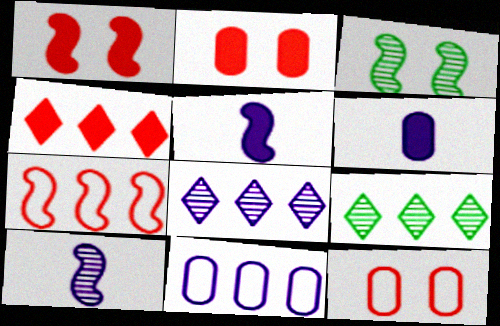[[3, 5, 7], 
[5, 9, 12]]